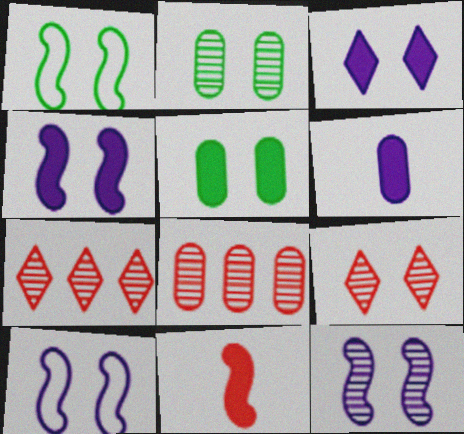[[1, 6, 7], 
[2, 9, 12], 
[4, 10, 12], 
[5, 9, 10]]